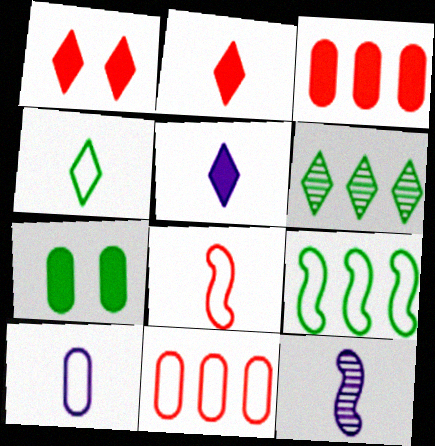[[4, 8, 10], 
[5, 10, 12]]